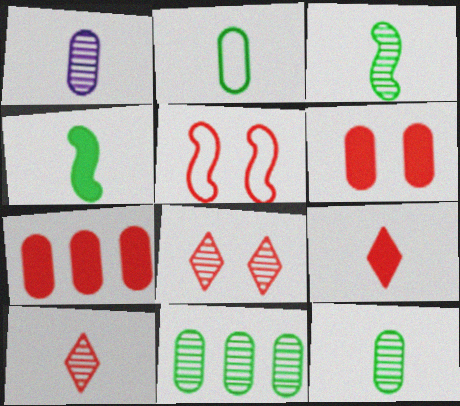[[1, 3, 10], 
[5, 6, 8], 
[5, 7, 10]]